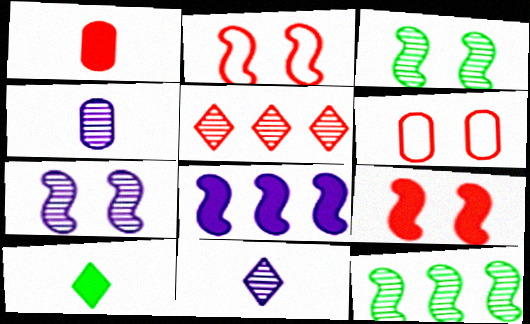[[1, 2, 5], 
[3, 4, 5]]